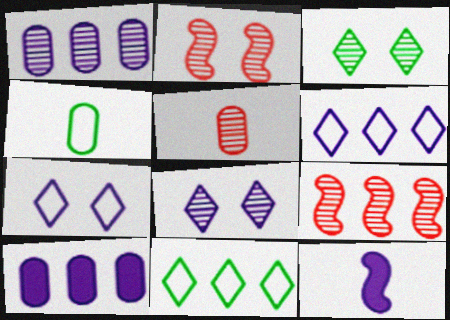[[1, 7, 12], 
[9, 10, 11]]